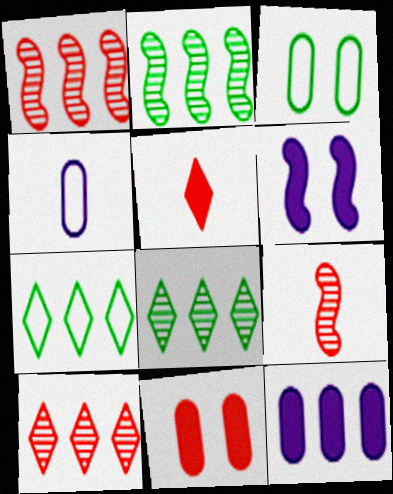[[1, 7, 12]]